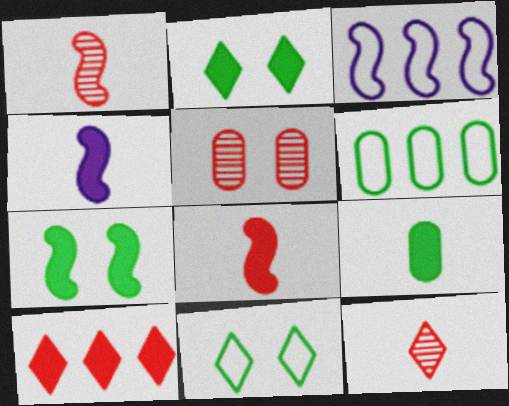[[1, 3, 7]]